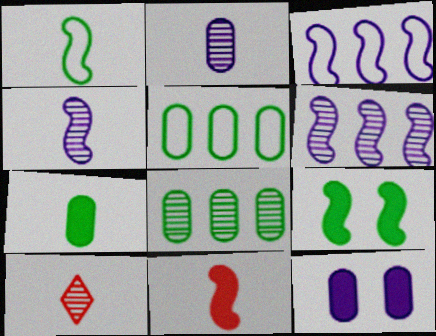[[1, 4, 11]]